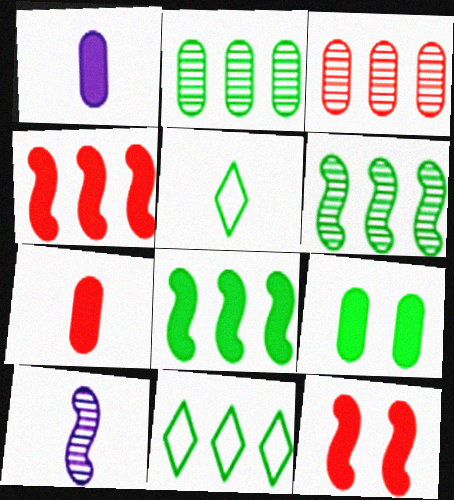[[2, 8, 11], 
[5, 6, 9], 
[5, 7, 10]]